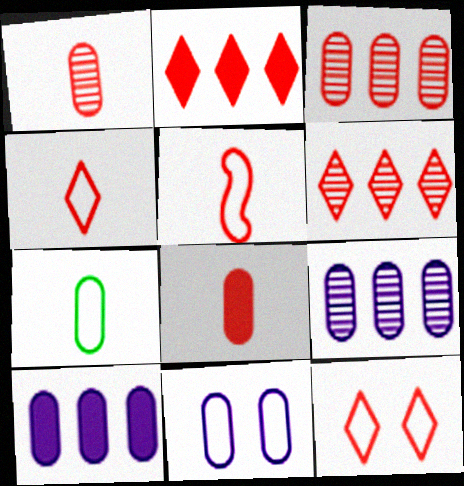[]